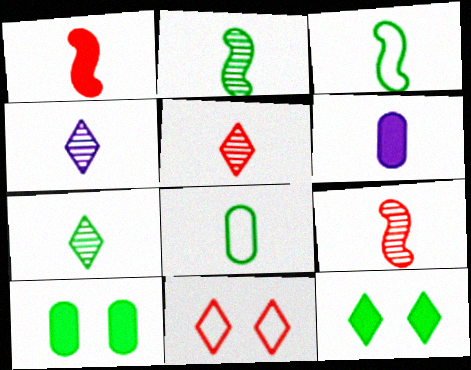[[1, 4, 8], 
[3, 5, 6], 
[4, 5, 7]]